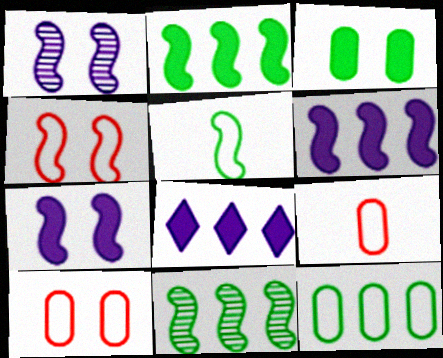[]